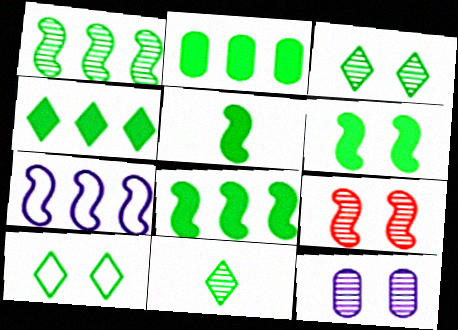[[2, 4, 8], 
[3, 9, 12], 
[4, 10, 11], 
[5, 6, 8], 
[5, 7, 9]]